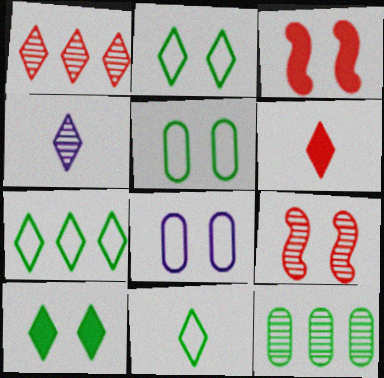[[2, 7, 11], 
[4, 6, 11], 
[4, 9, 12], 
[8, 9, 10]]